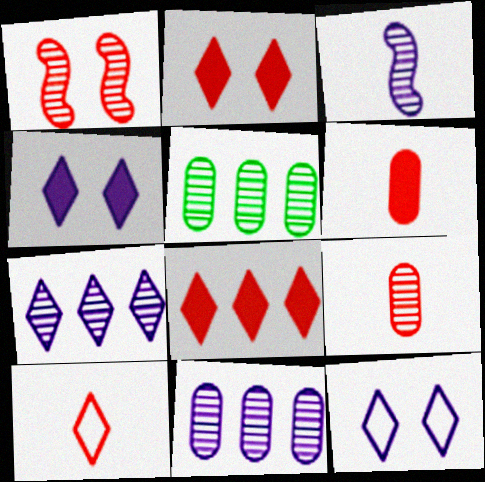[]